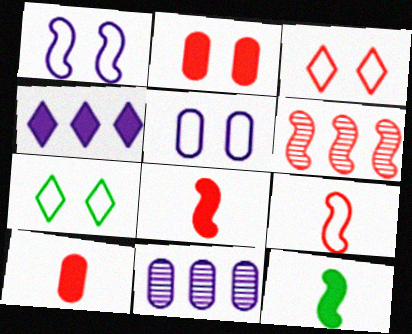[[1, 6, 12], 
[2, 4, 12], 
[3, 6, 10], 
[3, 11, 12], 
[7, 8, 11]]